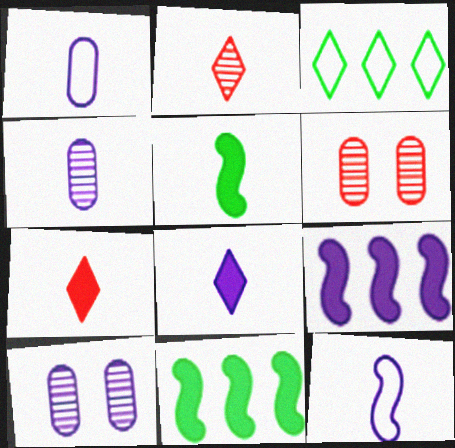[[1, 2, 5], 
[4, 8, 12]]